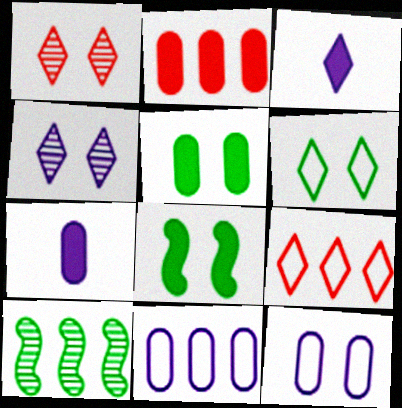[[1, 8, 12], 
[2, 3, 8], 
[2, 5, 7]]